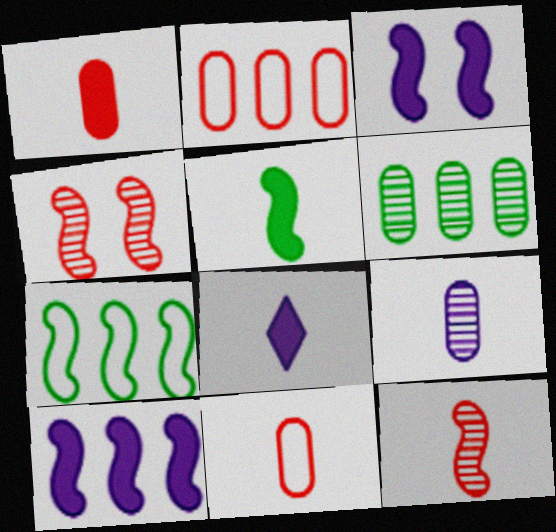[[1, 5, 8], 
[3, 7, 12]]